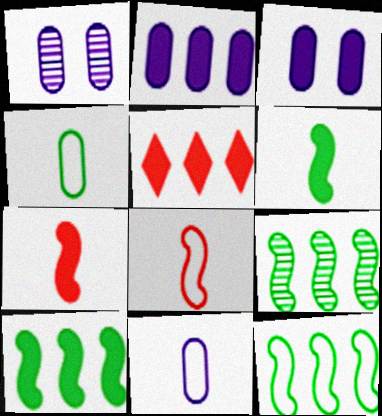[[1, 2, 11], 
[2, 5, 10], 
[3, 5, 6], 
[9, 10, 12]]